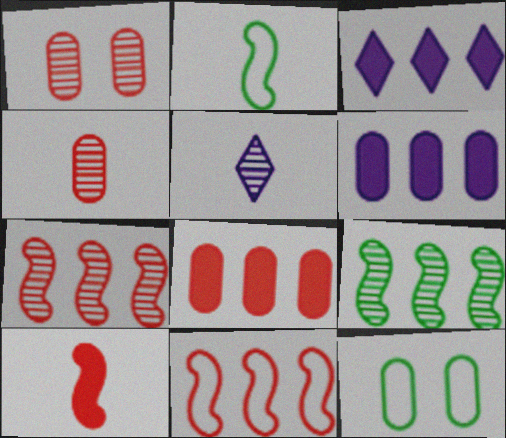[[1, 2, 3], 
[1, 5, 9], 
[4, 6, 12]]